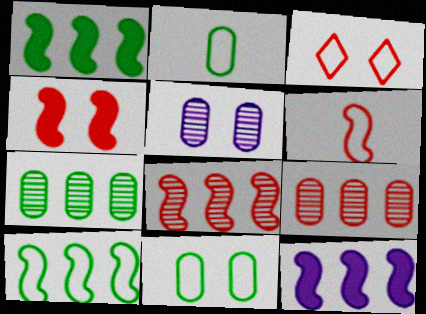[[4, 6, 8], 
[8, 10, 12]]